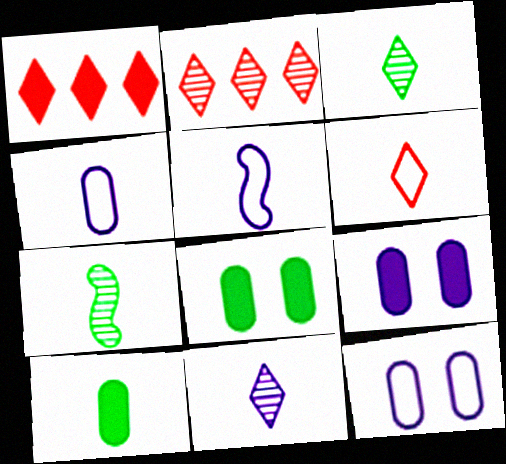[[1, 7, 12], 
[2, 5, 8]]